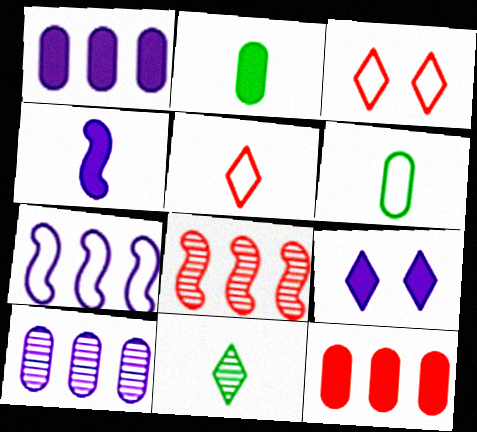[[1, 4, 9], 
[3, 6, 7], 
[6, 8, 9]]